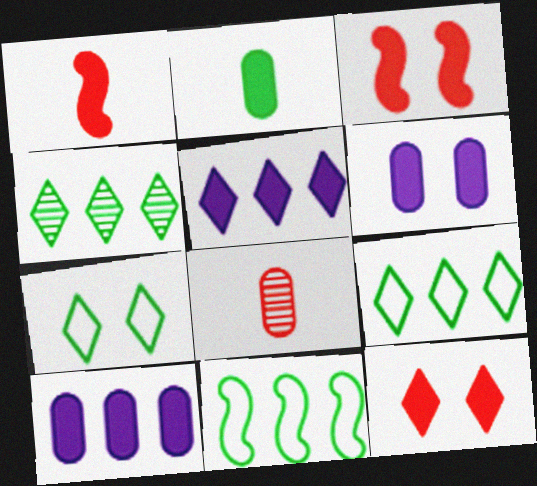[[2, 3, 5]]